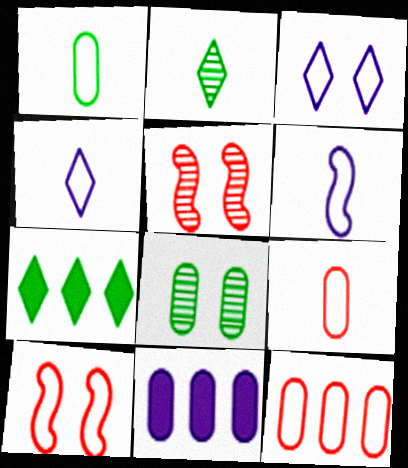[[2, 10, 11], 
[8, 9, 11]]